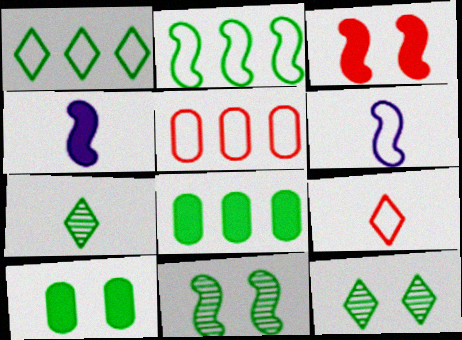[[2, 7, 10], 
[4, 5, 12]]